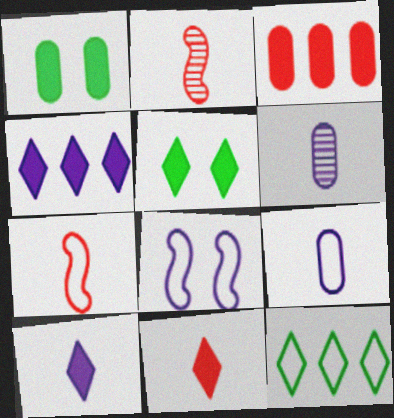[[4, 5, 11], 
[4, 6, 8]]